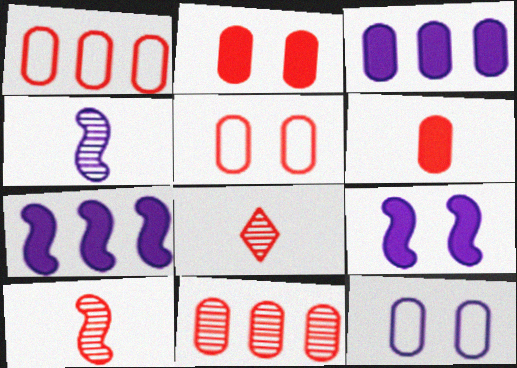[[5, 6, 11]]